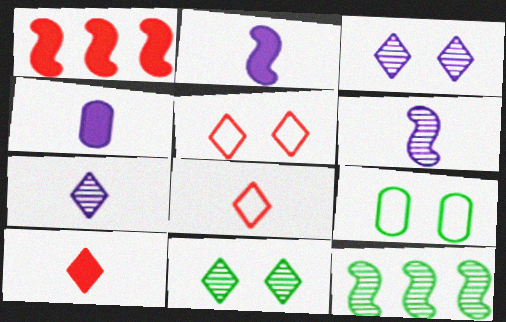[[1, 7, 9], 
[4, 5, 12]]